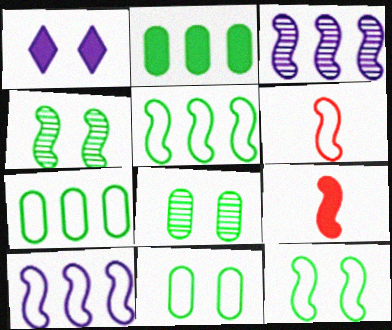[[1, 2, 9], 
[3, 9, 12], 
[4, 9, 10], 
[6, 10, 12]]